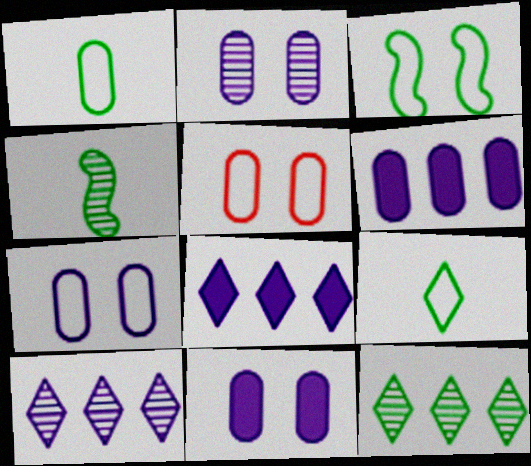[[2, 7, 11], 
[4, 5, 8]]